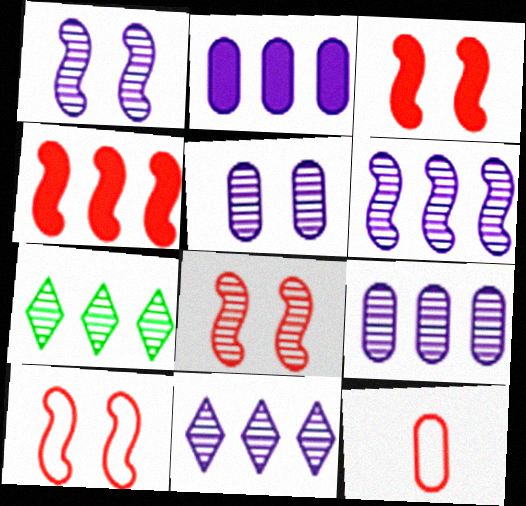[[3, 8, 10], 
[6, 9, 11]]